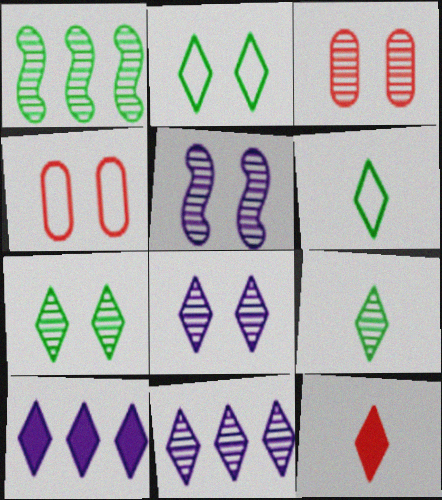[[2, 11, 12], 
[3, 5, 7]]